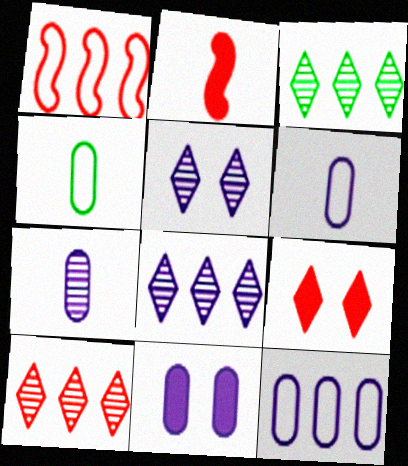[[3, 8, 10], 
[7, 11, 12]]